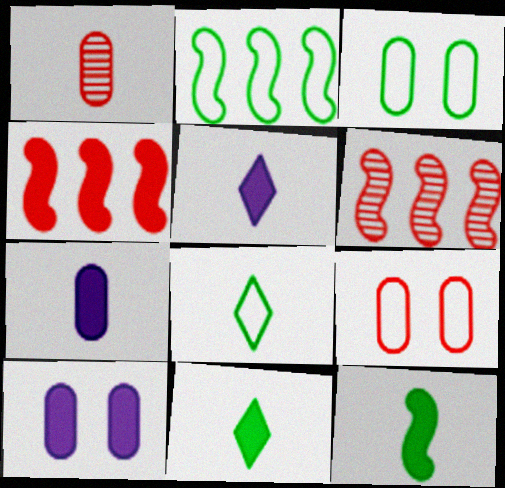[[2, 3, 8], 
[3, 5, 6], 
[4, 10, 11], 
[6, 8, 10]]